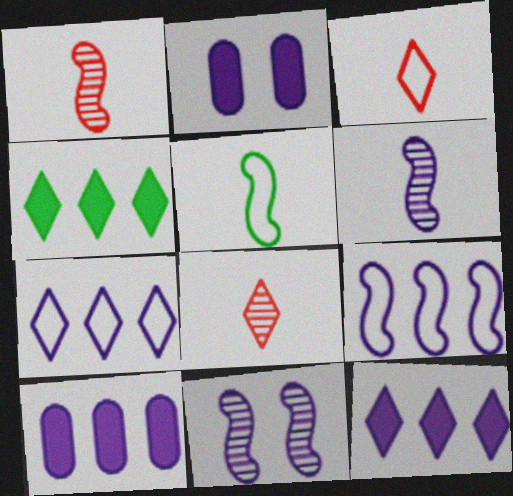[[2, 6, 7]]